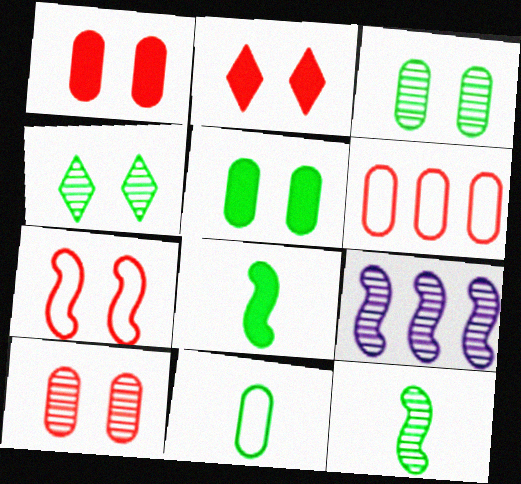[[2, 7, 10], 
[2, 9, 11], 
[7, 8, 9]]